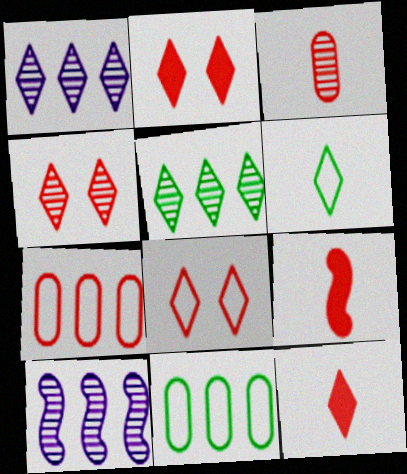[[1, 2, 6], 
[2, 4, 8], 
[4, 7, 9]]